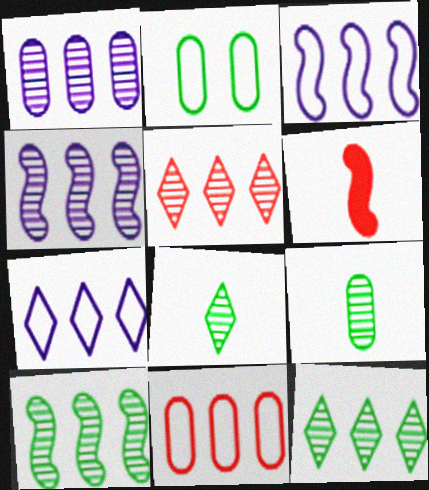[[1, 5, 10]]